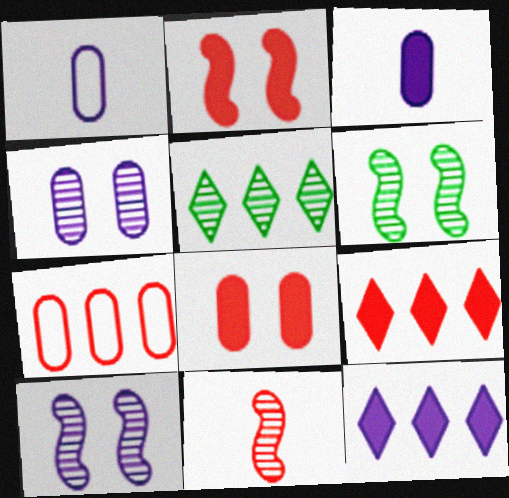[[1, 2, 5], 
[1, 6, 9], 
[1, 10, 12], 
[4, 5, 11]]